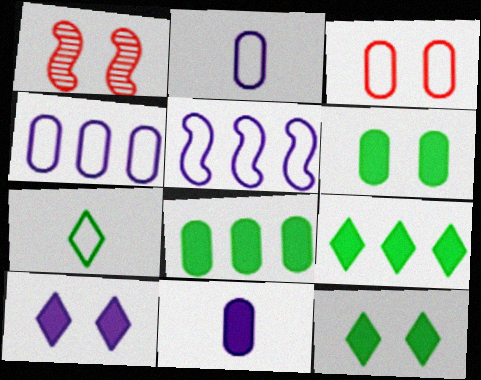[[1, 2, 9], 
[3, 5, 7]]